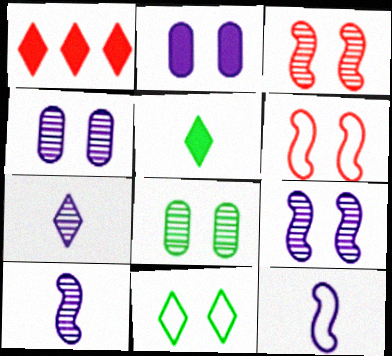[[1, 7, 11], 
[1, 8, 12], 
[2, 3, 11]]